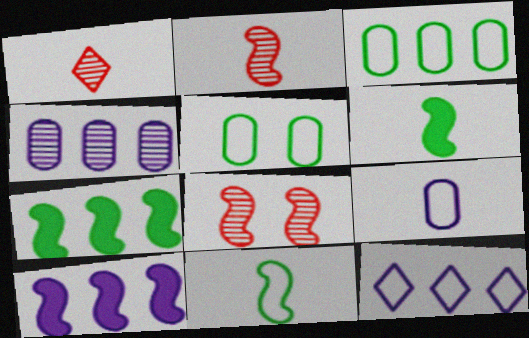[[1, 5, 10], 
[1, 6, 9], 
[4, 10, 12], 
[8, 10, 11]]